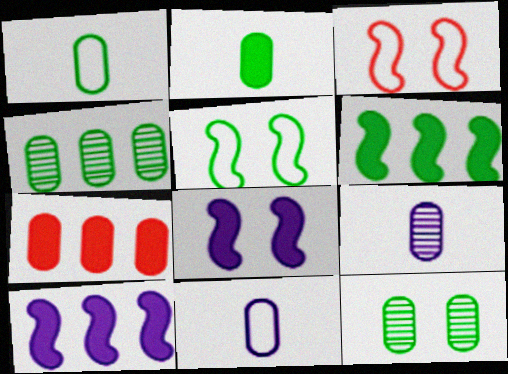[[7, 11, 12]]